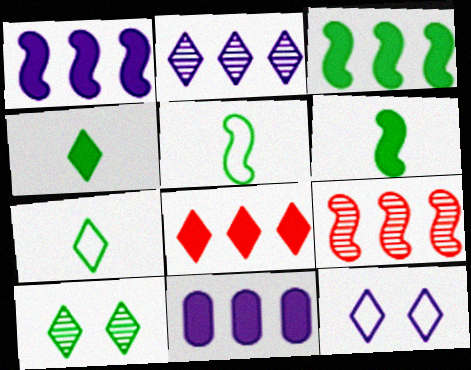[[3, 8, 11]]